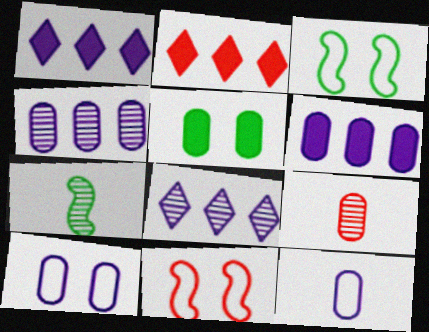[[1, 3, 9], 
[2, 7, 10], 
[2, 9, 11]]